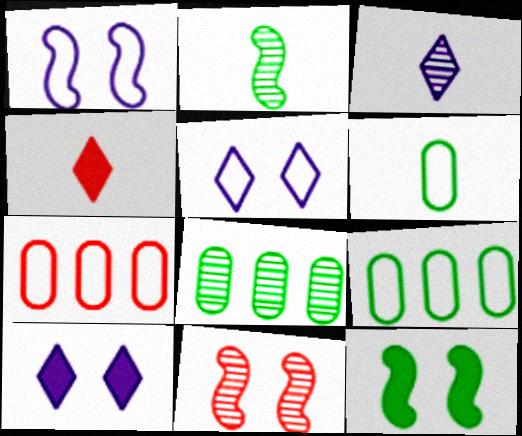[[1, 4, 8], 
[1, 11, 12], 
[2, 7, 10], 
[3, 7, 12], 
[3, 8, 11], 
[4, 7, 11]]